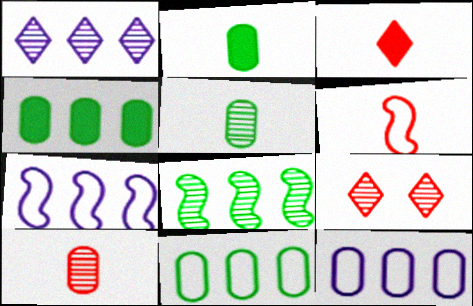[[2, 7, 9], 
[3, 6, 10]]